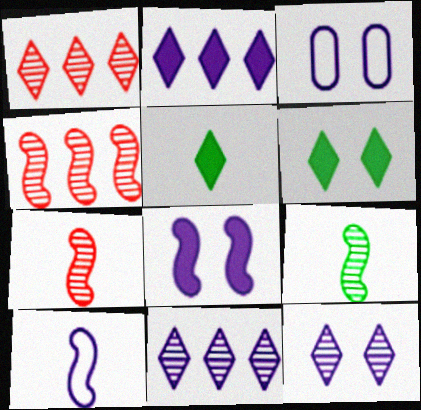[[3, 4, 5], 
[3, 8, 12]]